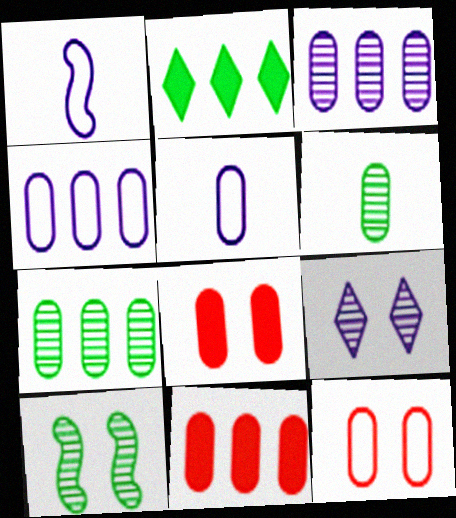[[4, 6, 8], 
[4, 7, 11], 
[5, 7, 8]]